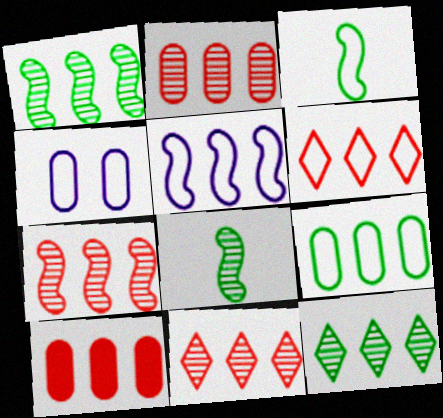[[2, 7, 11], 
[3, 4, 6], 
[5, 6, 9], 
[5, 10, 12], 
[6, 7, 10]]